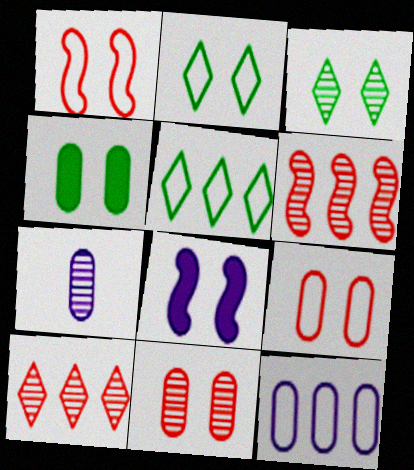[[2, 8, 11], 
[3, 6, 7], 
[3, 8, 9]]